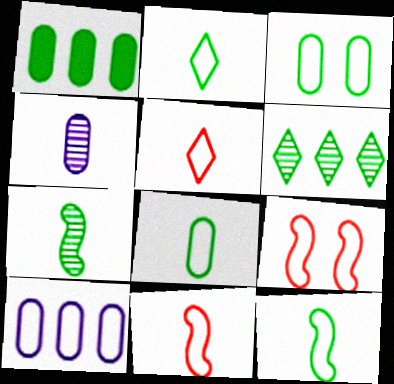[[2, 8, 12], 
[2, 9, 10]]